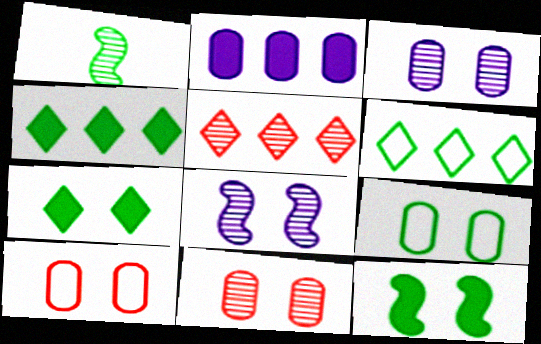[[1, 3, 5], 
[1, 4, 9], 
[7, 8, 10]]